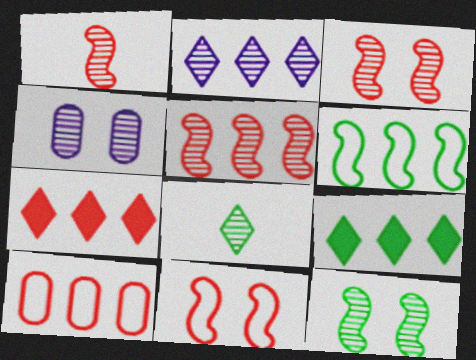[[1, 3, 5], 
[4, 5, 8], 
[5, 7, 10]]